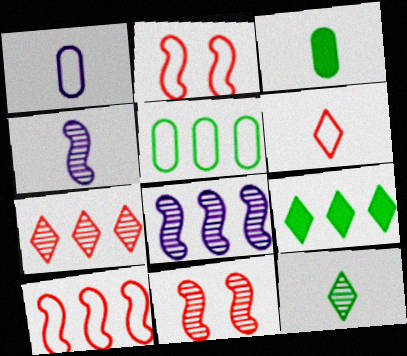[[1, 9, 11], 
[3, 4, 6]]